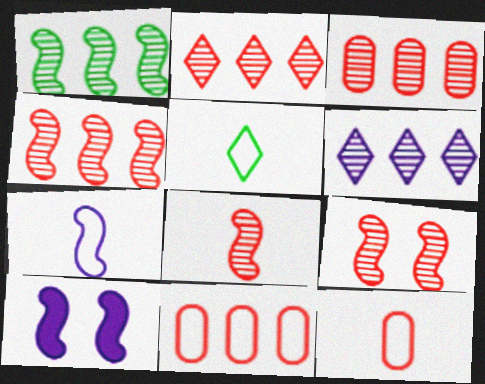[[1, 3, 6], 
[2, 3, 4], 
[3, 5, 10], 
[4, 8, 9], 
[5, 7, 12]]